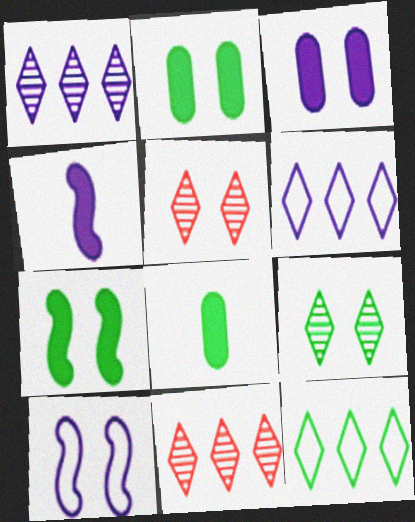[[2, 5, 10], 
[8, 10, 11]]